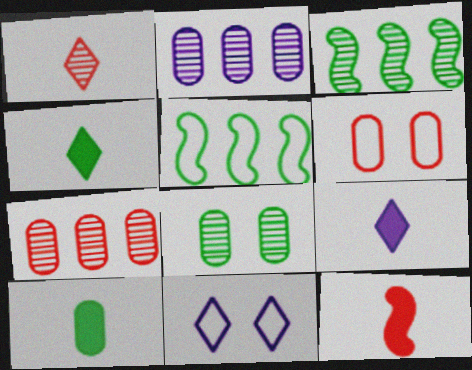[[2, 6, 10], 
[3, 6, 9], 
[4, 5, 8], 
[9, 10, 12]]